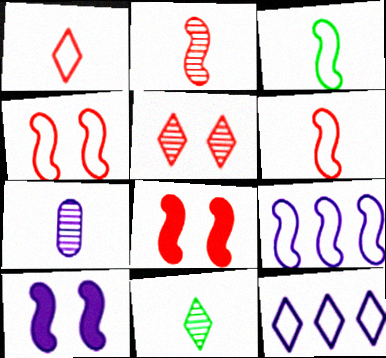[[2, 7, 11], 
[3, 4, 9], 
[7, 10, 12]]